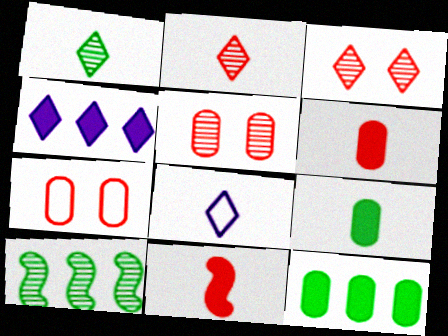[]